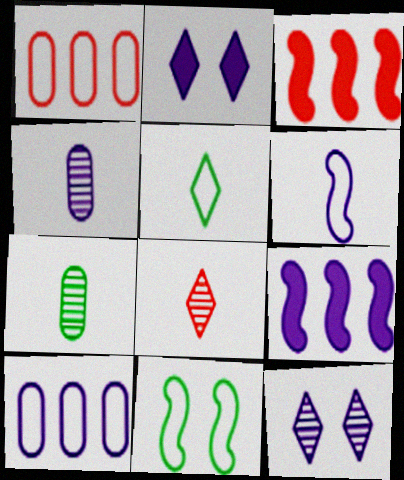[]